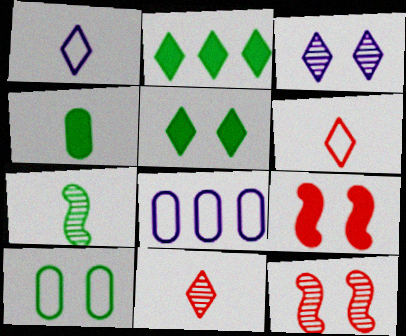[[2, 3, 6], 
[2, 7, 10], 
[3, 9, 10]]